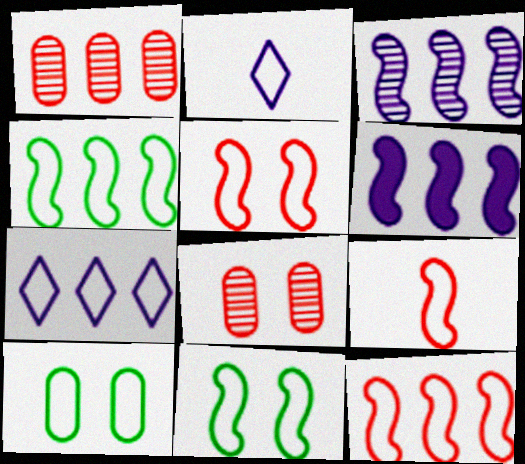[[2, 10, 12], 
[5, 9, 12], 
[7, 9, 10]]